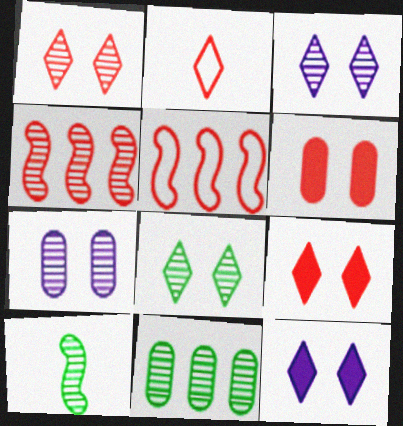[[1, 3, 8], 
[2, 4, 6], 
[8, 10, 11]]